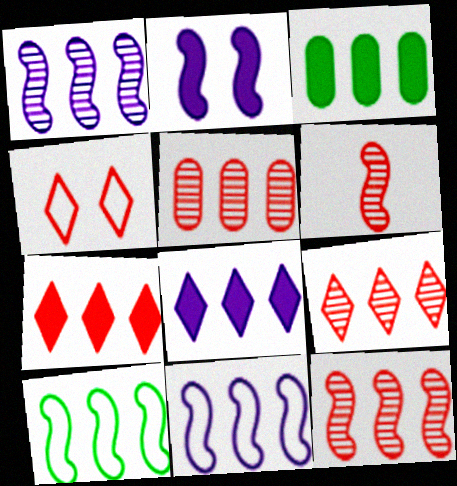[[2, 6, 10], 
[3, 9, 11], 
[5, 8, 10], 
[5, 9, 12]]